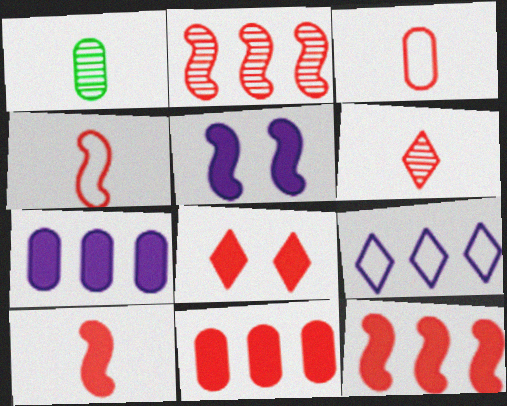[[2, 3, 8], 
[3, 6, 10], 
[8, 10, 11]]